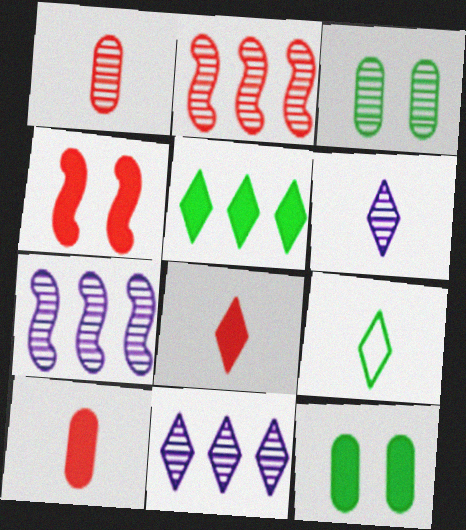[[2, 3, 6], 
[6, 8, 9]]